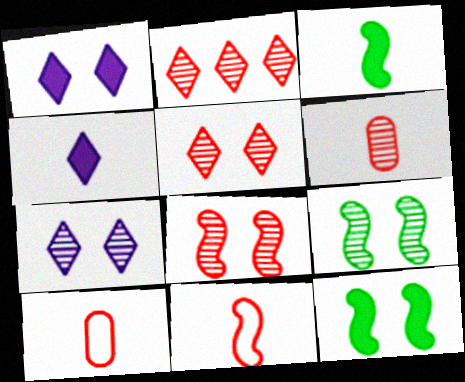[[2, 6, 8]]